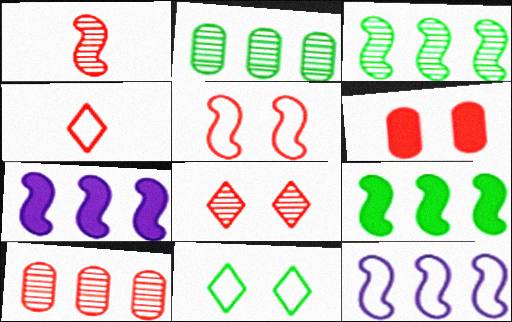[[1, 8, 10], 
[5, 6, 8]]